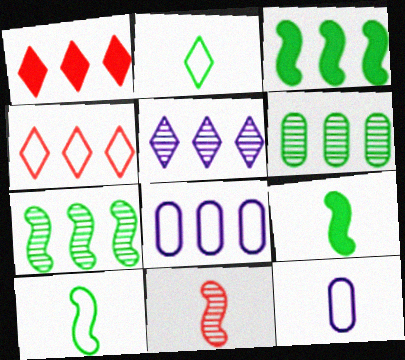[[1, 7, 8]]